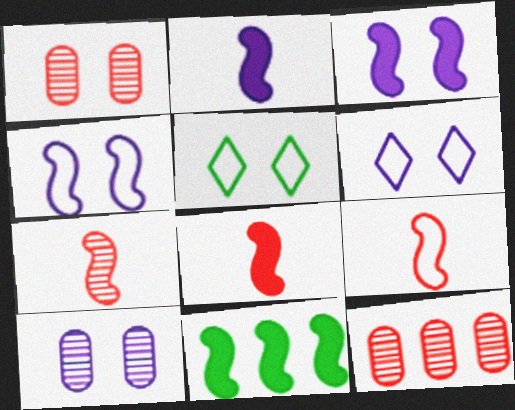[[1, 3, 5], 
[2, 5, 12], 
[3, 6, 10], 
[3, 8, 11], 
[4, 7, 11], 
[7, 8, 9]]